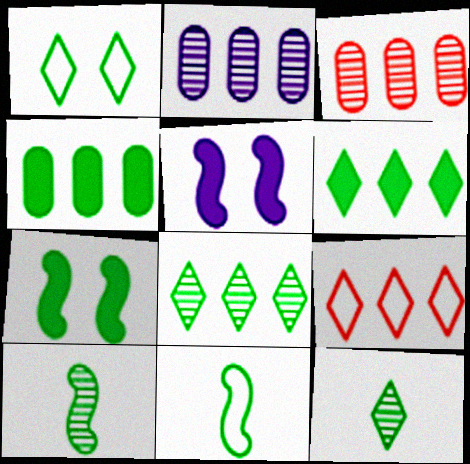[[1, 4, 10], 
[1, 6, 12]]